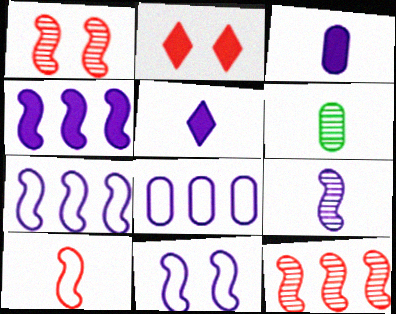[[2, 6, 7], 
[4, 9, 11], 
[5, 6, 10]]